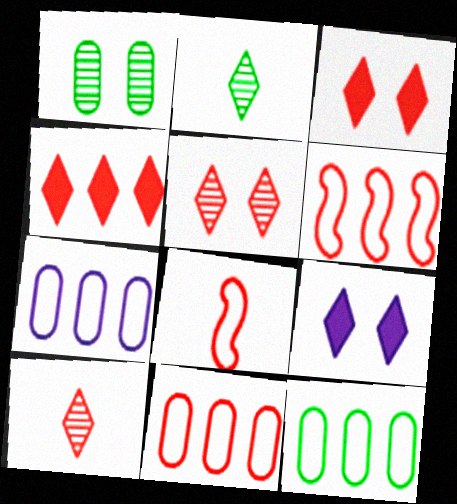[[7, 11, 12]]